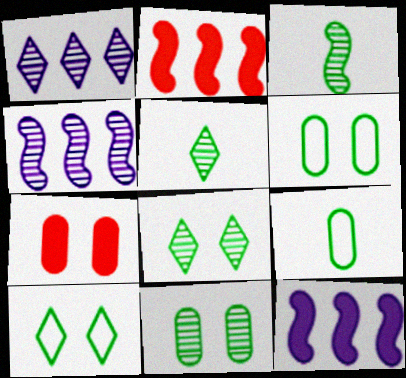[]